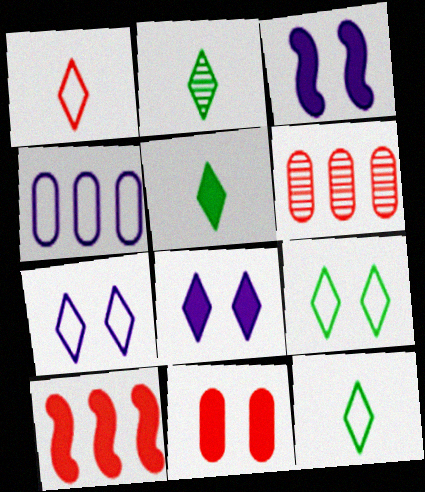[[2, 5, 12], 
[3, 6, 12]]